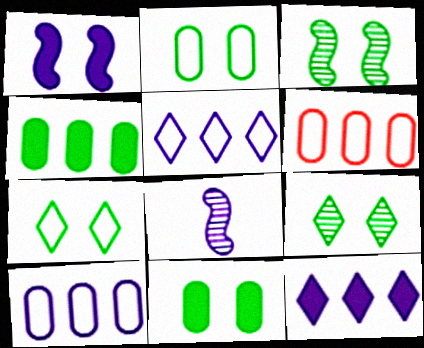[[3, 7, 11]]